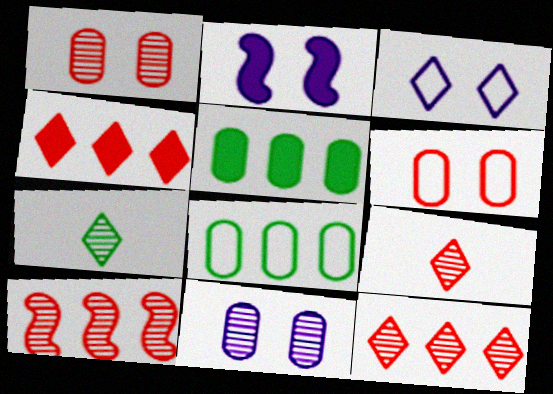[[1, 9, 10], 
[2, 3, 11], 
[2, 8, 9], 
[3, 4, 7], 
[7, 10, 11]]